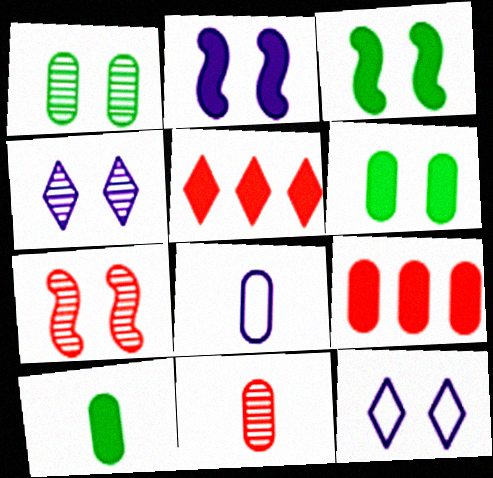[[1, 4, 7], 
[1, 8, 9], 
[2, 5, 10], 
[6, 7, 12], 
[8, 10, 11]]